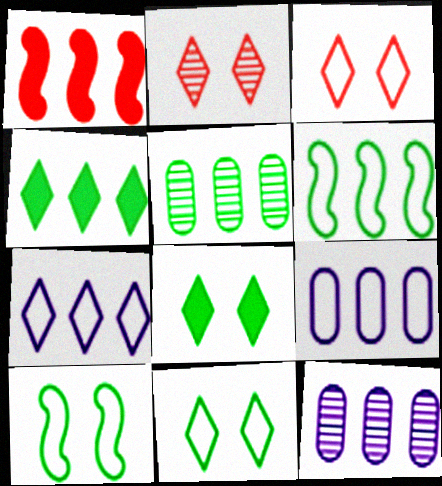[[1, 5, 7], 
[4, 5, 6]]